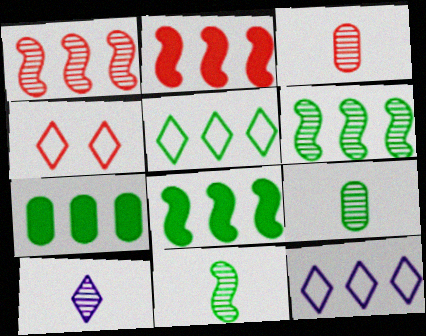[[1, 7, 12], 
[2, 3, 4], 
[3, 10, 11], 
[5, 6, 7]]